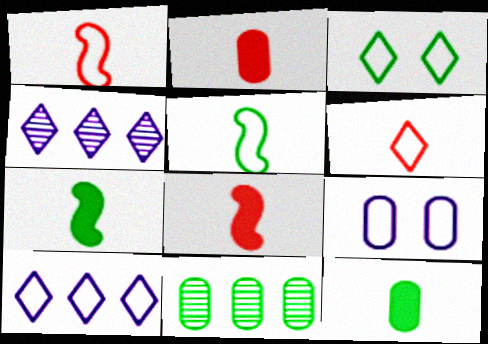[[2, 9, 11], 
[3, 6, 10], 
[3, 7, 11]]